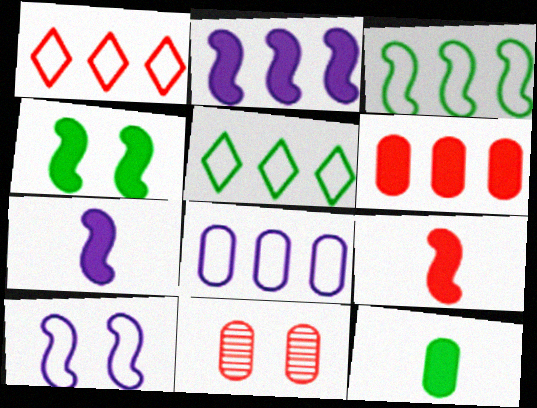[[1, 3, 8], 
[1, 9, 11], 
[2, 4, 9], 
[5, 7, 11], 
[8, 11, 12]]